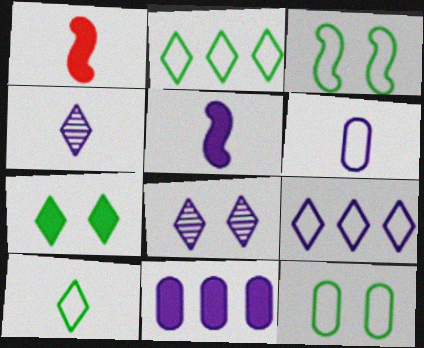[[1, 7, 11], 
[4, 5, 6]]